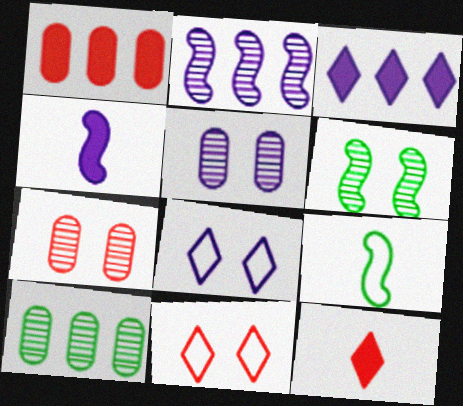[[3, 7, 9], 
[4, 10, 11]]